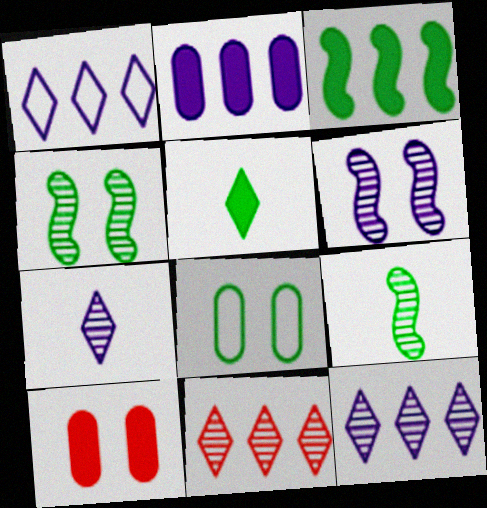[[1, 9, 10]]